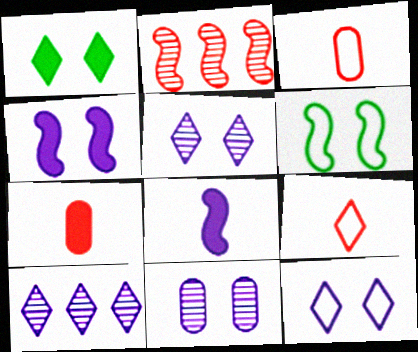[[1, 9, 10], 
[2, 6, 8], 
[4, 11, 12], 
[6, 7, 10]]